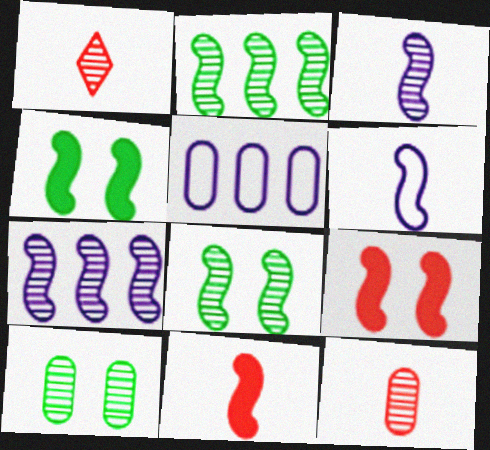[[1, 4, 5], 
[1, 7, 10], 
[2, 6, 9]]